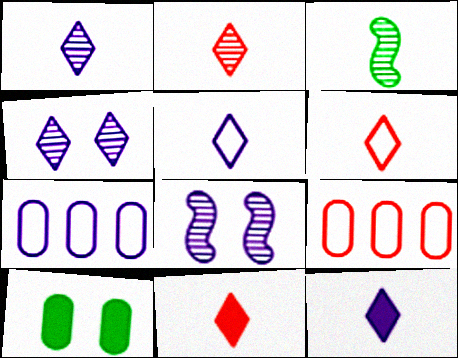[[1, 5, 12], 
[2, 6, 11], 
[7, 8, 12]]